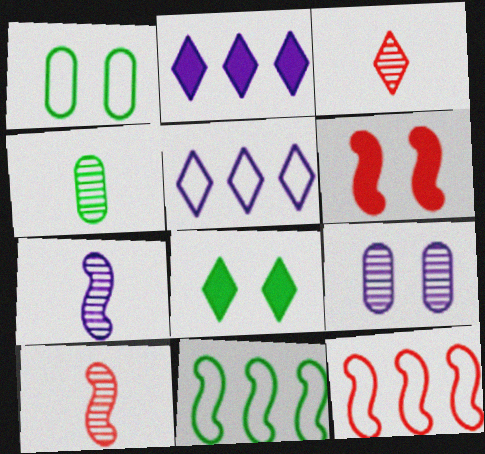[[1, 2, 10], 
[3, 4, 7], 
[3, 5, 8], 
[4, 5, 6], 
[4, 8, 11], 
[6, 7, 11], 
[6, 10, 12]]